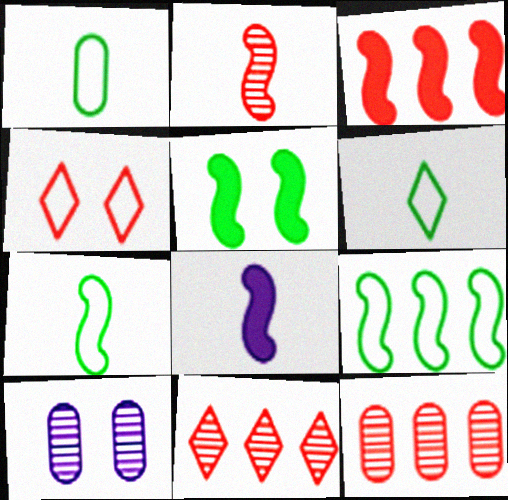[[1, 6, 7], 
[2, 7, 8], 
[3, 5, 8], 
[3, 6, 10], 
[4, 5, 10]]